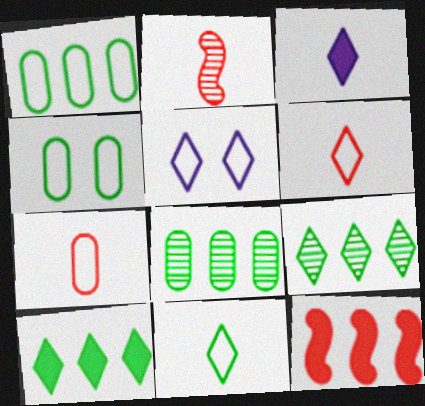[]